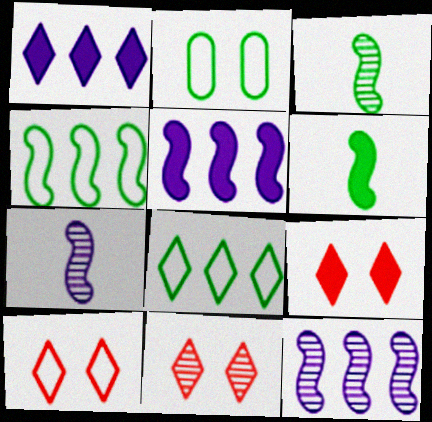[[9, 10, 11]]